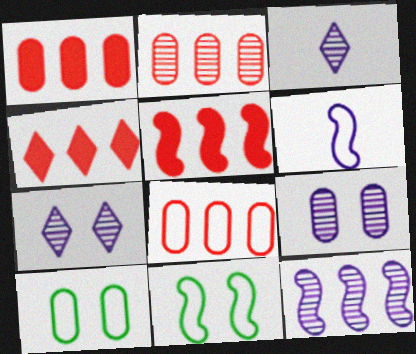[[1, 2, 8], 
[1, 3, 11], 
[1, 4, 5], 
[3, 5, 10], 
[3, 9, 12]]